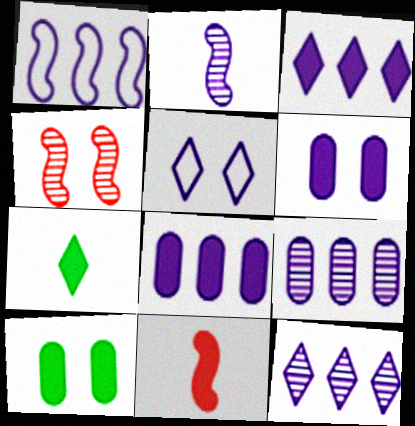[[1, 3, 9], 
[1, 8, 12], 
[2, 5, 8], 
[3, 10, 11], 
[4, 5, 10]]